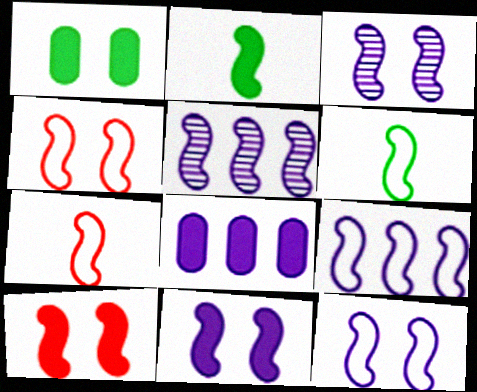[[2, 4, 5], 
[3, 11, 12], 
[4, 6, 9], 
[5, 6, 10]]